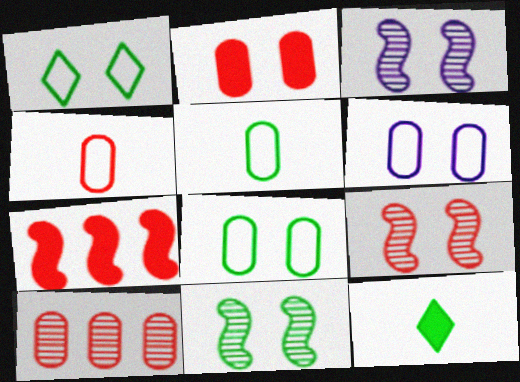[[1, 2, 3], 
[2, 4, 10], 
[3, 9, 11]]